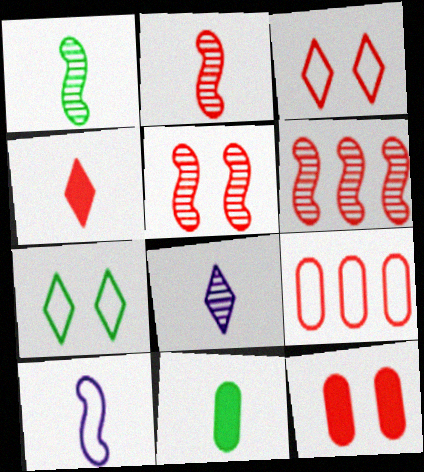[[2, 5, 6], 
[3, 5, 12], 
[4, 5, 9], 
[7, 9, 10]]